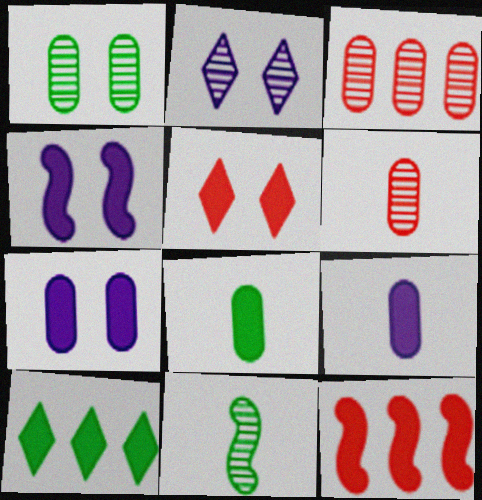[[2, 3, 11]]